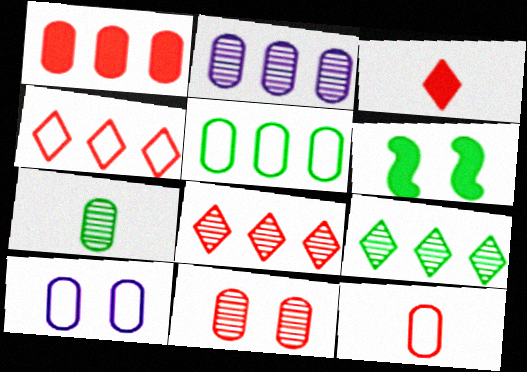[[1, 2, 5], 
[1, 7, 10], 
[1, 11, 12], 
[2, 7, 11], 
[5, 10, 12]]